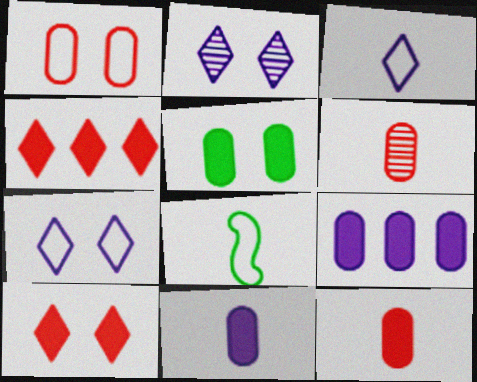[[5, 9, 12]]